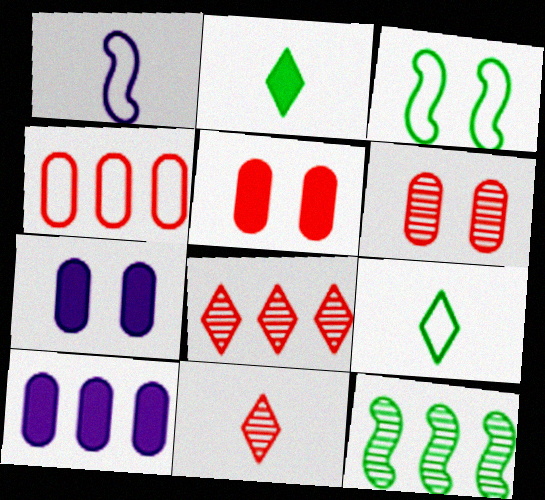[[3, 10, 11]]